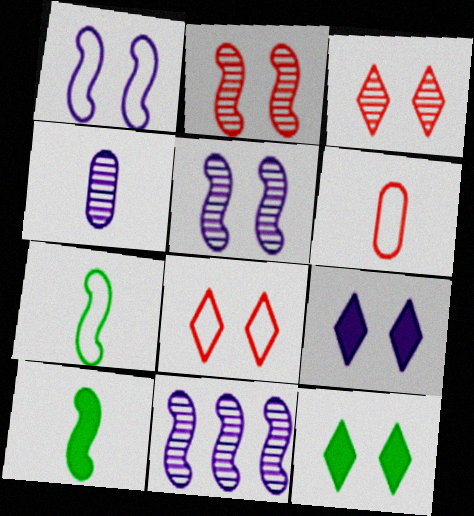[[6, 11, 12]]